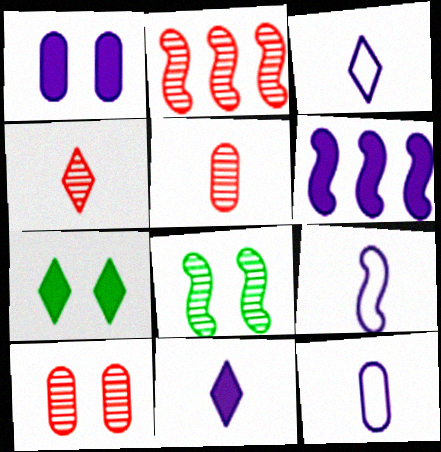[[1, 6, 11], 
[2, 4, 10], 
[2, 7, 12], 
[3, 9, 12]]